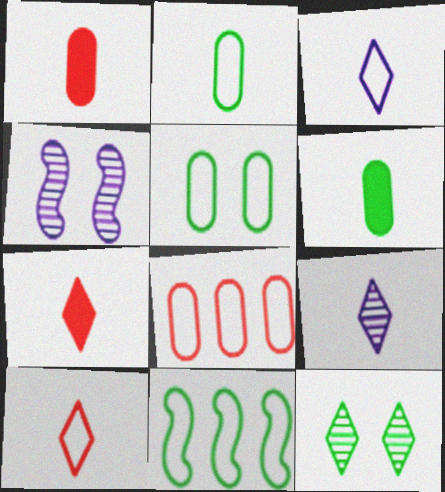[[6, 11, 12]]